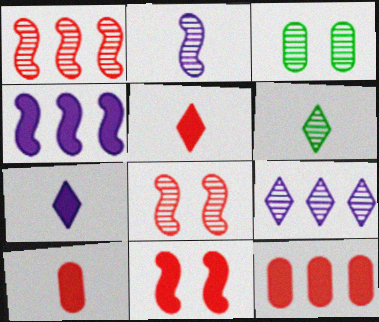[[5, 11, 12]]